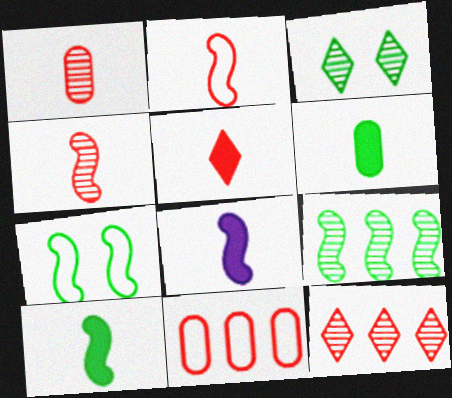[[1, 2, 5], 
[3, 8, 11], 
[5, 6, 8], 
[7, 9, 10]]